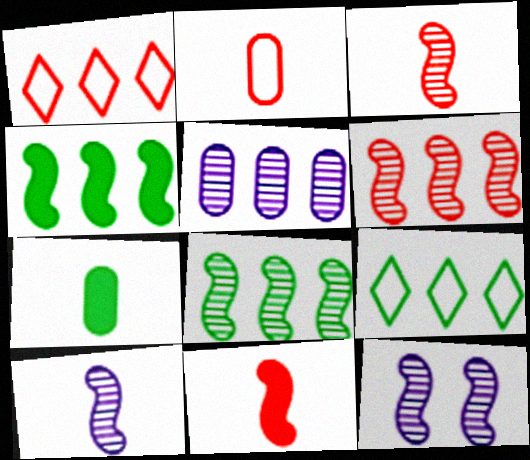[[1, 4, 5], 
[1, 7, 12], 
[3, 8, 12]]